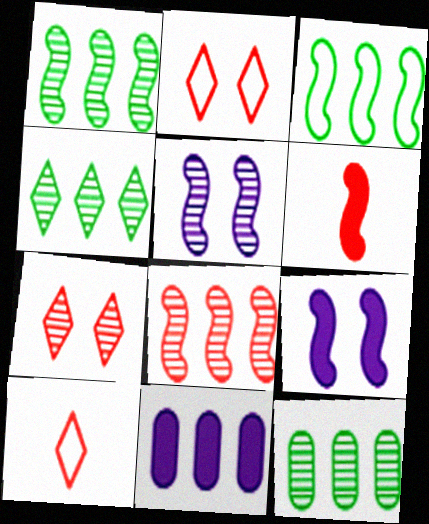[[1, 4, 12], 
[3, 5, 6], 
[9, 10, 12]]